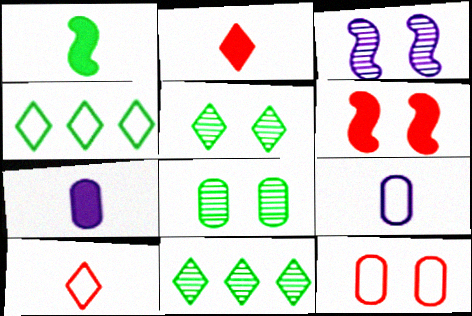[[1, 2, 7], 
[1, 4, 8], 
[6, 9, 11]]